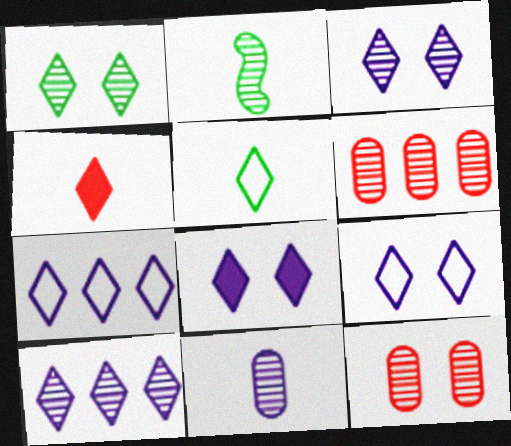[[1, 4, 7], 
[2, 3, 6], 
[2, 10, 12], 
[3, 8, 9]]